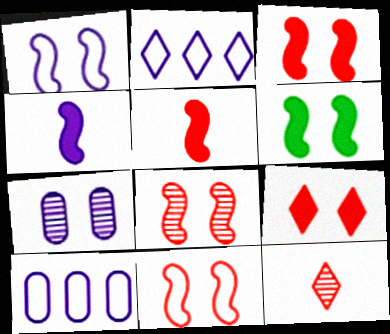[[1, 6, 8], 
[2, 4, 7], 
[3, 8, 11], 
[6, 10, 12]]